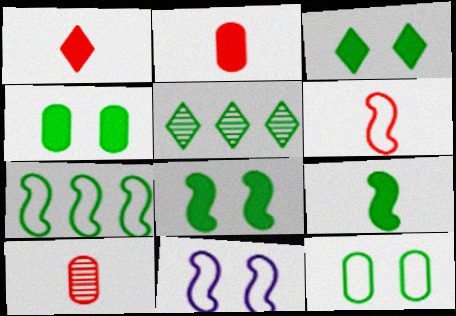[[1, 6, 10], 
[2, 5, 11], 
[3, 4, 8], 
[5, 9, 12], 
[6, 7, 11]]